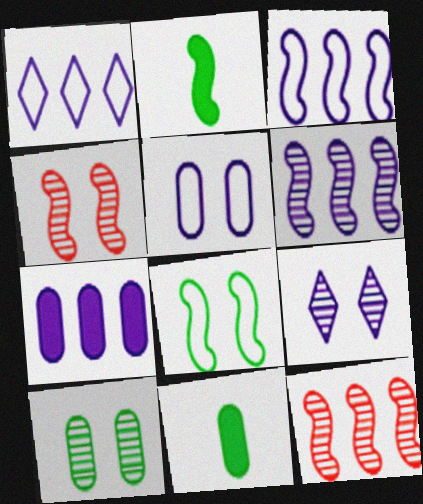[[1, 4, 11], 
[1, 6, 7], 
[2, 3, 4], 
[4, 9, 10]]